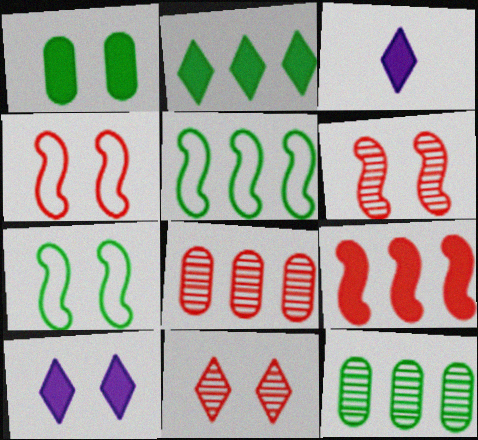[[1, 3, 9], 
[2, 5, 12], 
[3, 4, 12], 
[3, 7, 8]]